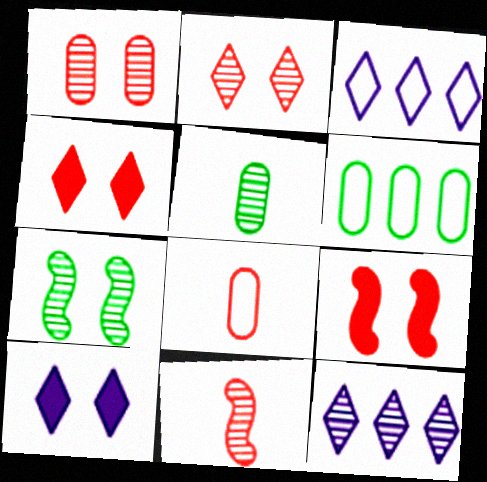[[3, 5, 9], 
[6, 10, 11]]